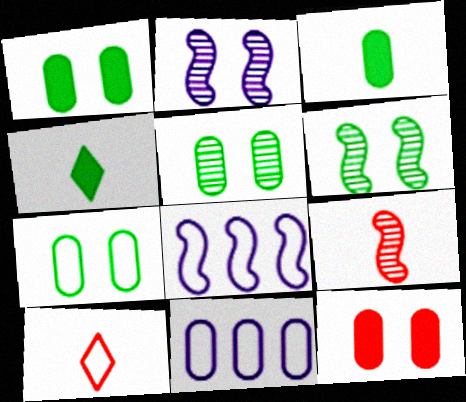[[1, 5, 7], 
[7, 8, 10]]